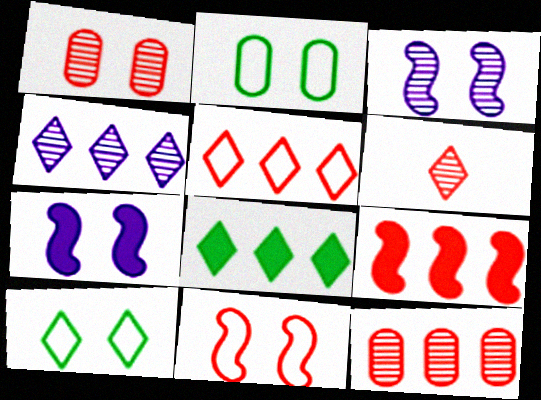[[1, 7, 10], 
[4, 5, 8], 
[5, 9, 12]]